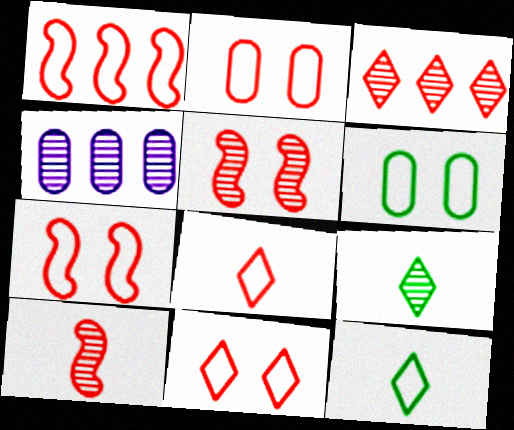[[1, 2, 8], 
[2, 7, 11], 
[4, 5, 9]]